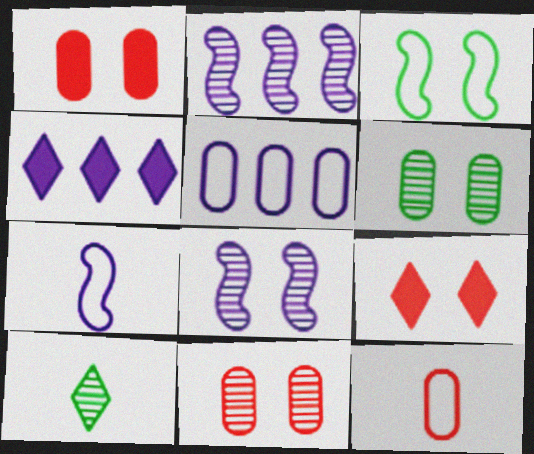[[2, 4, 5], 
[2, 10, 11]]